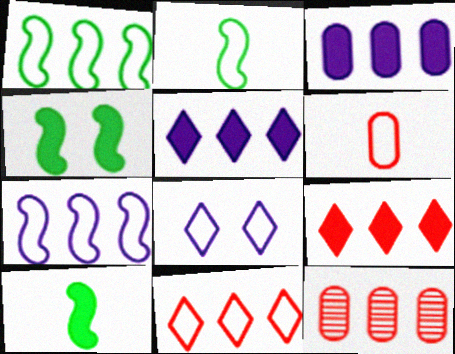[[1, 5, 12], 
[1, 6, 8], 
[8, 10, 12]]